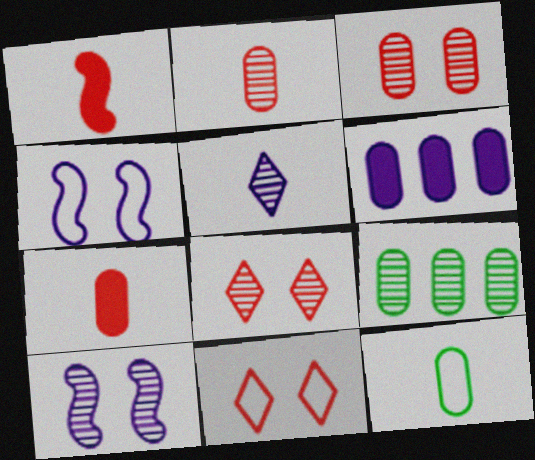[[1, 5, 12], 
[3, 6, 12], 
[4, 5, 6]]